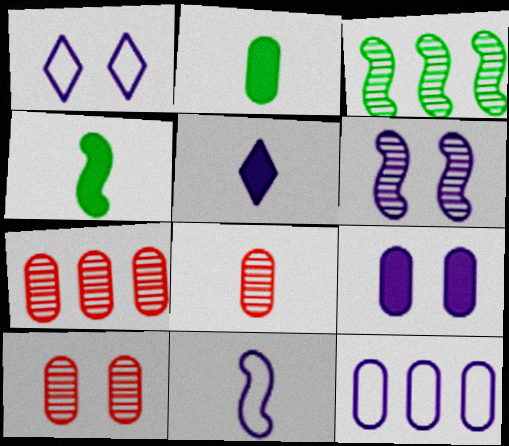[[1, 4, 7], 
[1, 6, 9], 
[1, 11, 12], 
[2, 10, 12], 
[5, 6, 12], 
[7, 8, 10]]